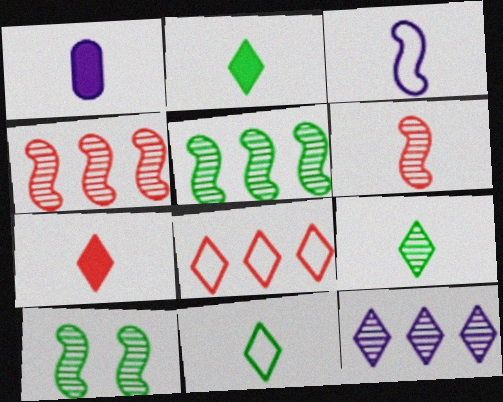[[1, 6, 11], 
[1, 8, 10], 
[2, 9, 11]]